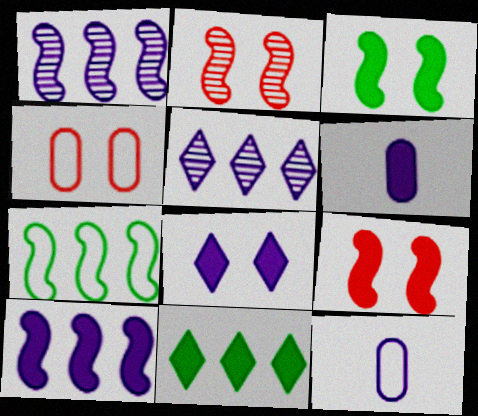[[1, 8, 12], 
[2, 11, 12], 
[6, 8, 10], 
[6, 9, 11]]